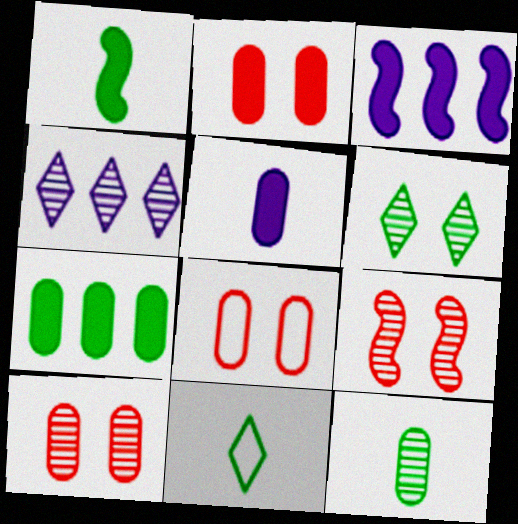[[1, 4, 8], 
[1, 11, 12], 
[2, 5, 7], 
[2, 8, 10], 
[3, 10, 11], 
[4, 9, 12]]